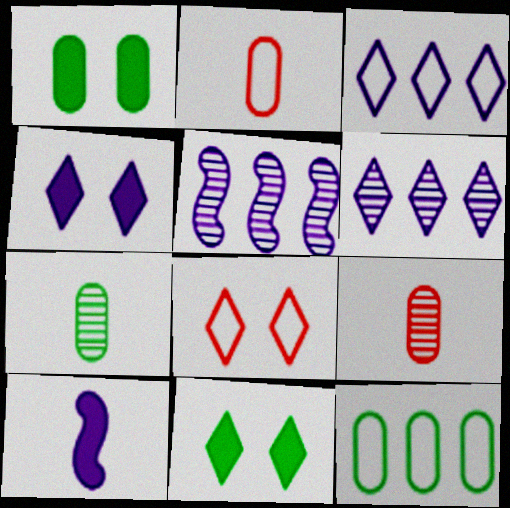[[1, 7, 12], 
[2, 5, 11]]